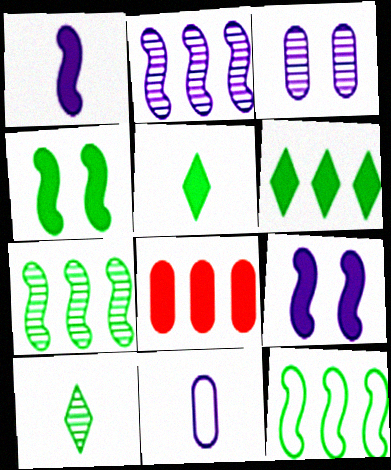[[5, 8, 9]]